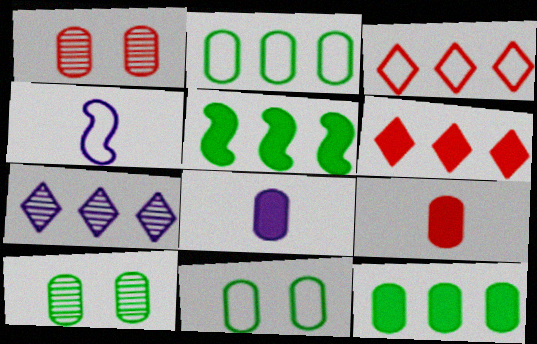[[1, 2, 8], 
[3, 4, 11], 
[4, 6, 10]]